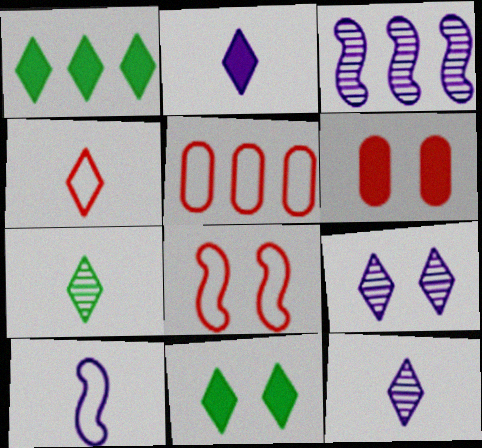[[1, 3, 5], 
[1, 4, 9], 
[2, 4, 7], 
[4, 5, 8]]